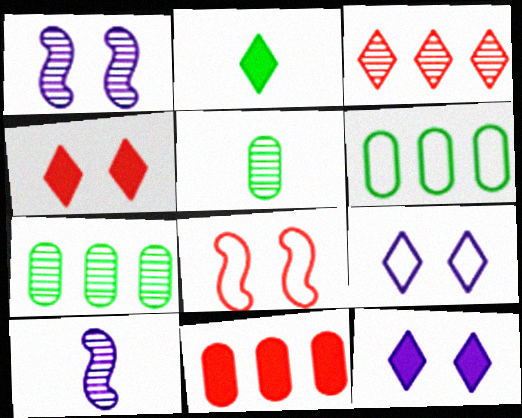[[1, 3, 5], 
[2, 3, 9], 
[4, 6, 10]]